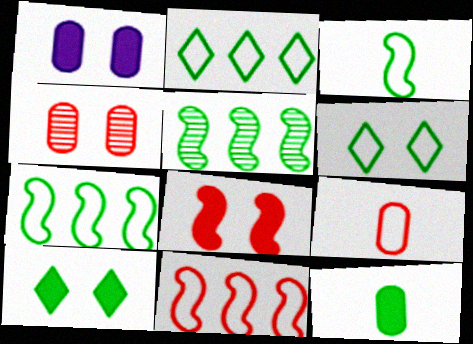[[1, 8, 10], 
[5, 6, 12]]